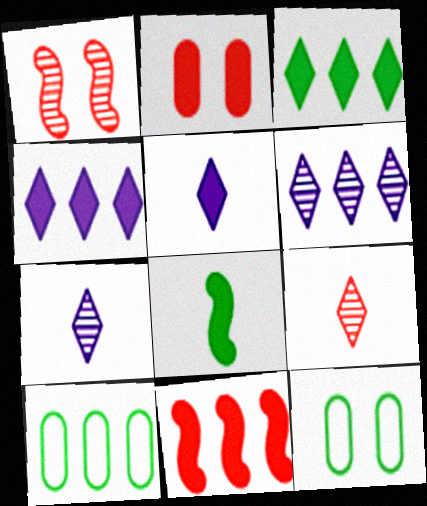[[1, 5, 10], 
[2, 4, 8], 
[6, 10, 11], 
[7, 11, 12]]